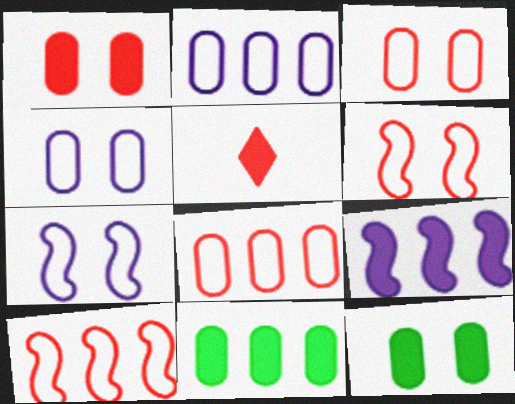[[5, 9, 12]]